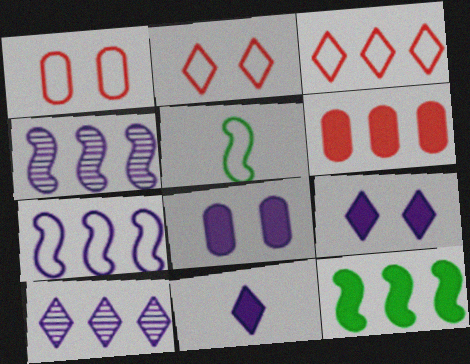[]